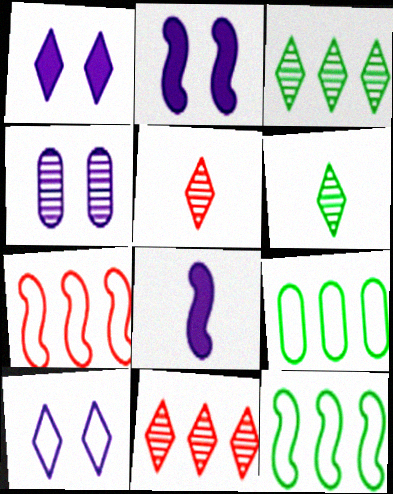[[2, 4, 10], 
[2, 5, 9]]